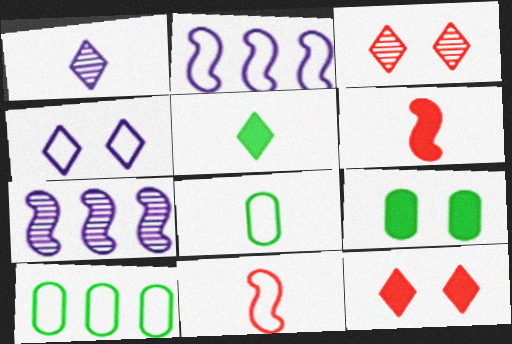[[1, 6, 8], 
[4, 10, 11], 
[7, 8, 12]]